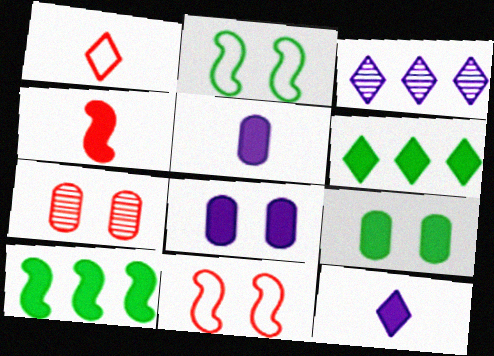[[4, 6, 8]]